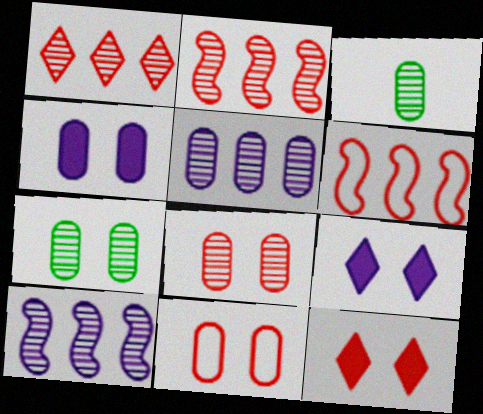[[3, 5, 8], 
[3, 6, 9], 
[4, 7, 11]]